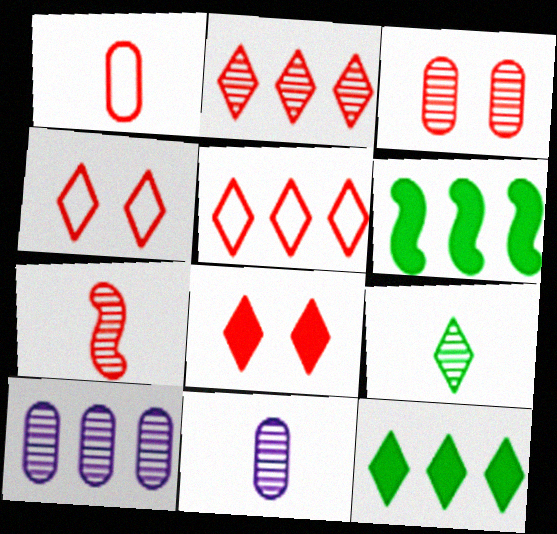[[2, 3, 7], 
[4, 6, 11], 
[5, 6, 10], 
[7, 9, 11]]